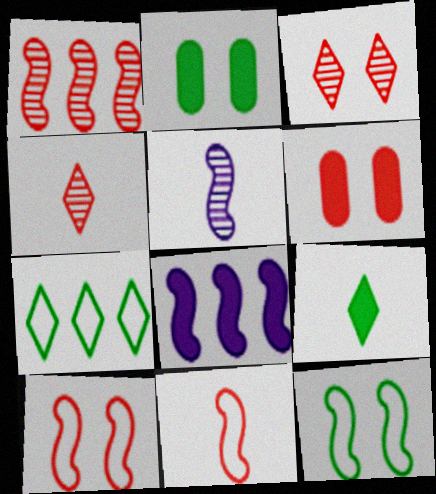[[3, 6, 10], 
[5, 6, 7], 
[6, 8, 9]]